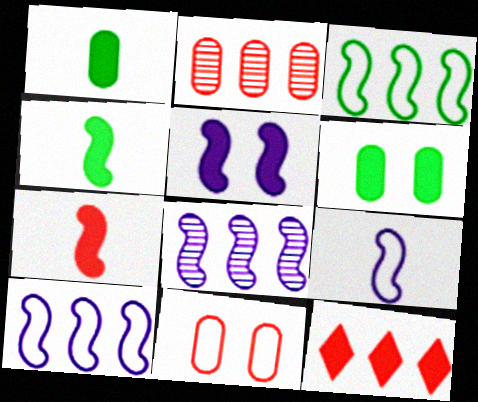[[1, 5, 12], 
[5, 8, 9]]